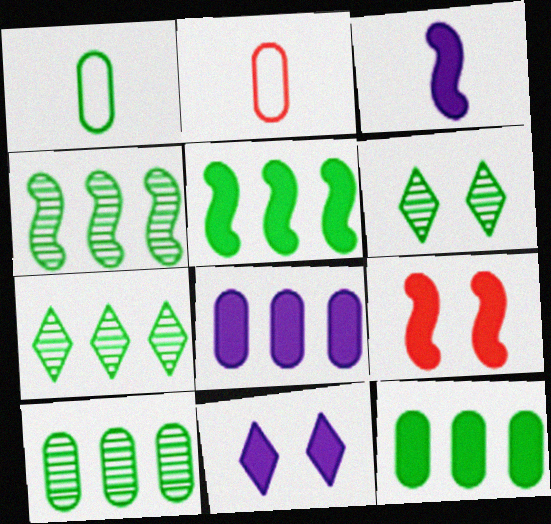[[1, 5, 6], 
[2, 4, 11], 
[3, 5, 9], 
[3, 8, 11], 
[4, 7, 10]]